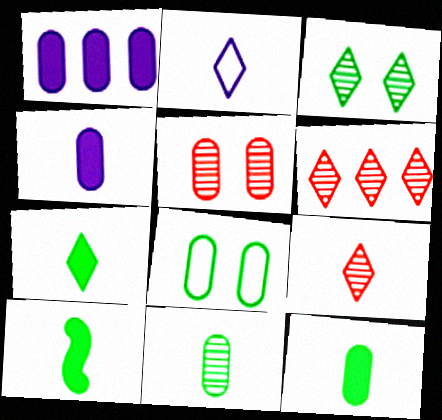[[2, 7, 9], 
[7, 10, 12]]